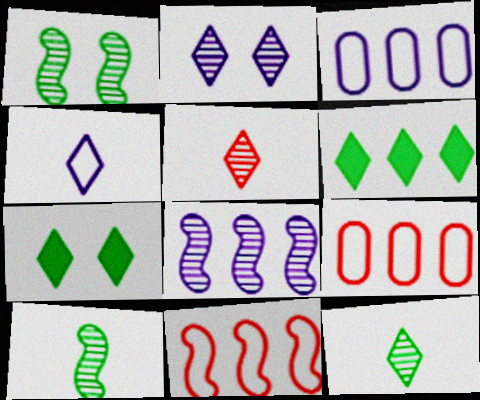[[6, 8, 9]]